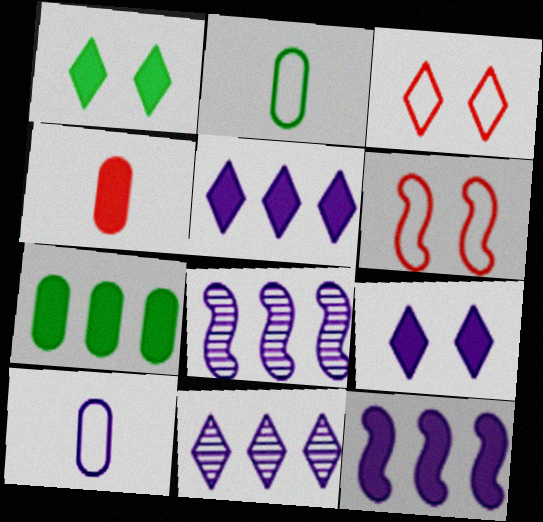[[1, 4, 12], 
[8, 9, 10]]